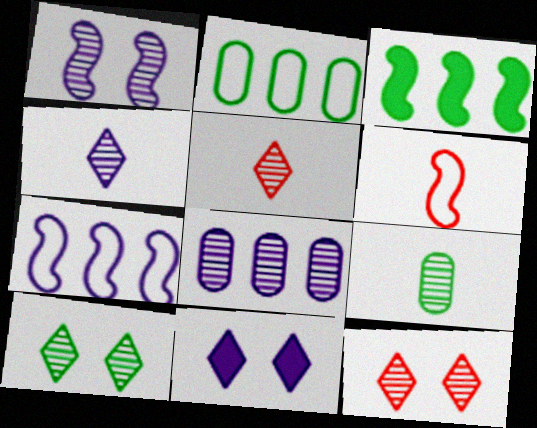[[1, 3, 6], 
[1, 4, 8]]